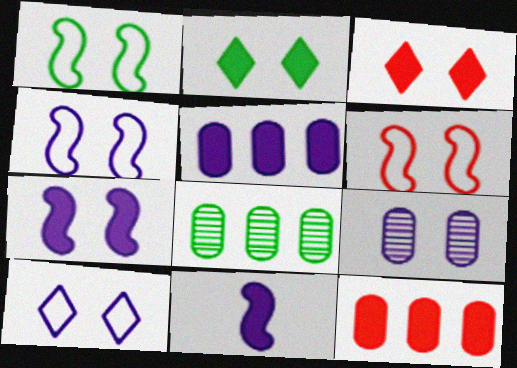[[1, 3, 9], 
[1, 4, 6], 
[2, 6, 9], 
[2, 11, 12], 
[7, 9, 10]]